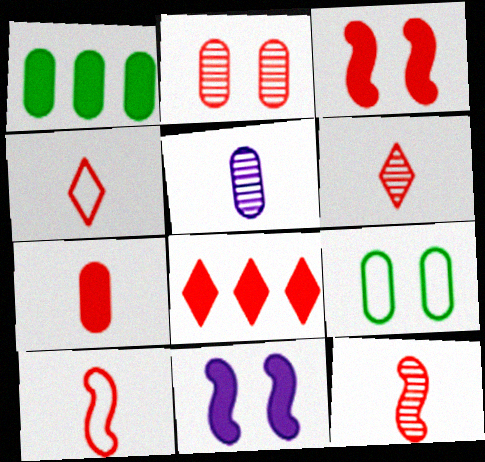[[2, 8, 10], 
[3, 7, 8], 
[4, 7, 12], 
[6, 7, 10]]